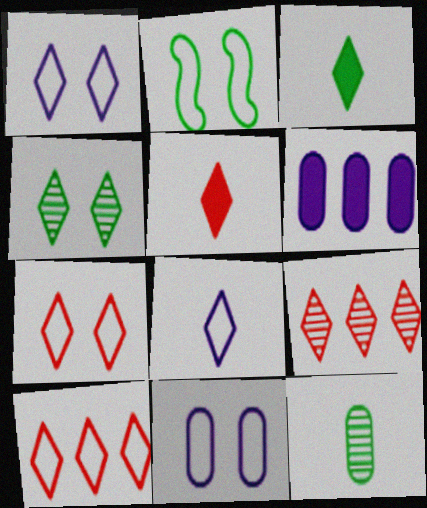[[1, 3, 9], 
[2, 7, 11], 
[5, 7, 9]]